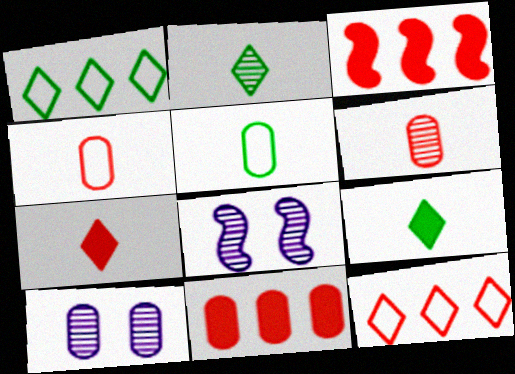[[5, 10, 11]]